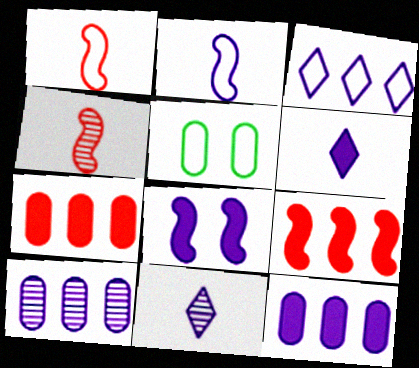[[1, 3, 5], 
[5, 9, 11], 
[6, 8, 12]]